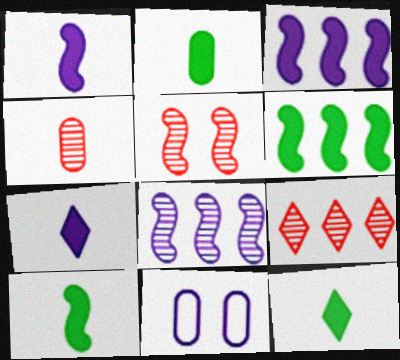[[2, 10, 12], 
[4, 5, 9], 
[7, 8, 11], 
[9, 10, 11]]